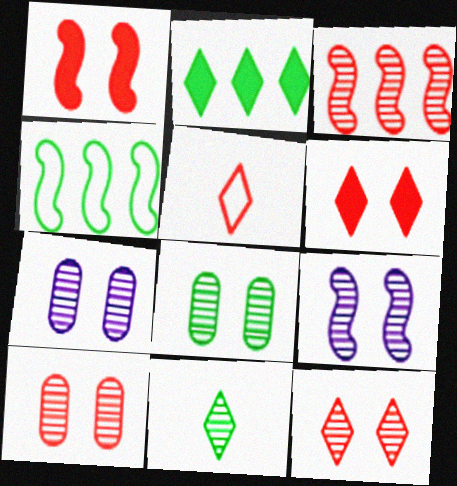[[3, 7, 11], 
[7, 8, 10], 
[8, 9, 12]]